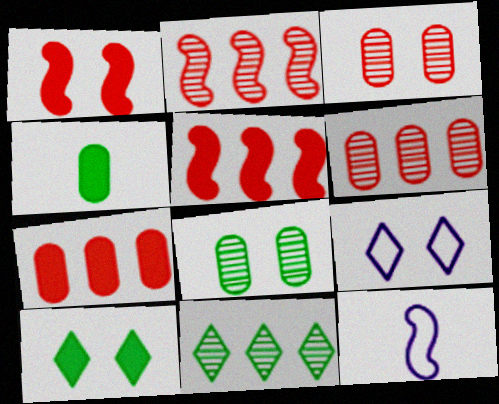[[1, 8, 9], 
[2, 4, 9], 
[6, 10, 12]]